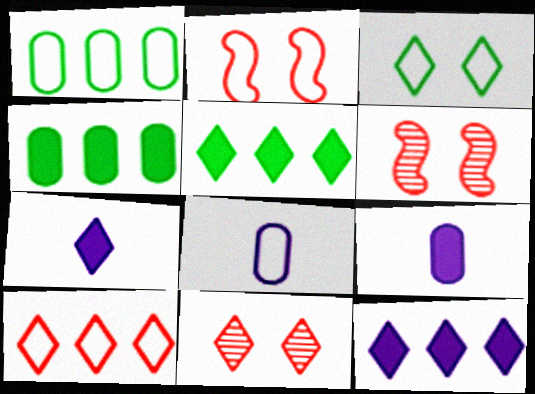[[1, 6, 7], 
[5, 6, 8]]